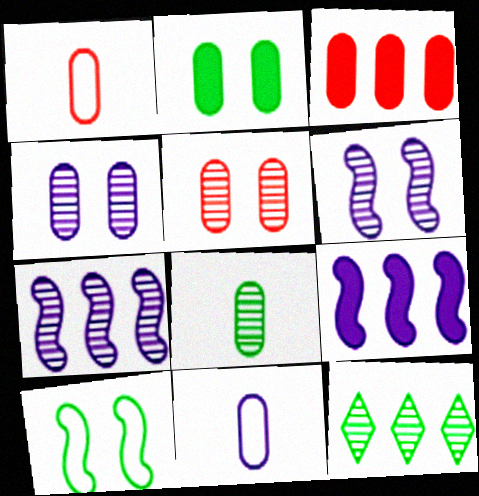[[1, 3, 5]]